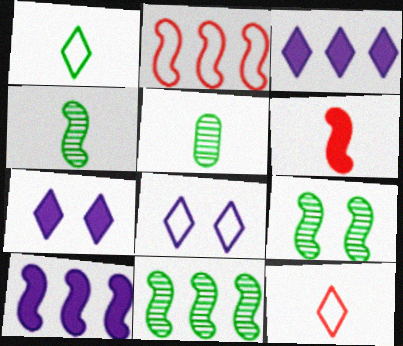[[2, 5, 7], 
[2, 10, 11], 
[4, 9, 11]]